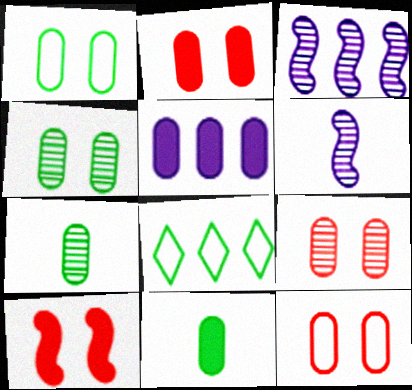[[2, 5, 11], 
[2, 6, 8], 
[2, 9, 12], 
[5, 7, 12]]